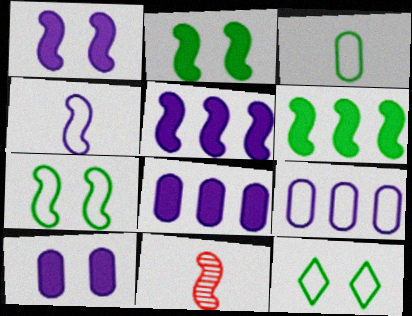[[5, 7, 11], 
[8, 11, 12]]